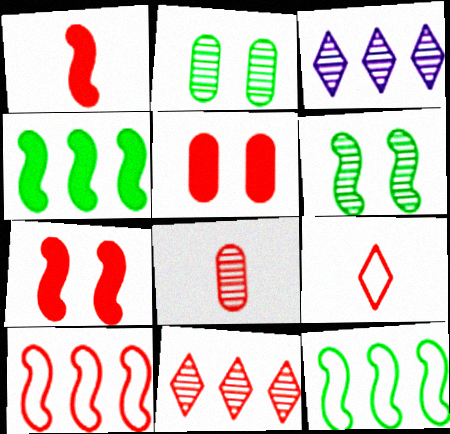[[1, 8, 9], 
[3, 6, 8]]